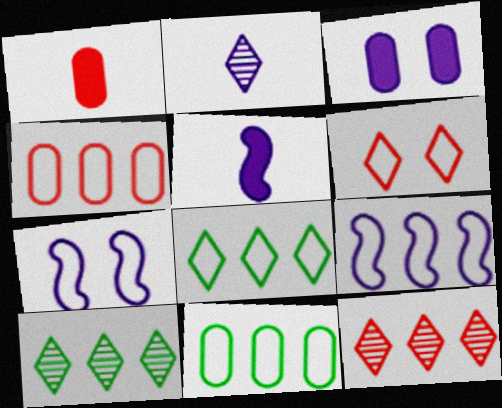[[1, 7, 10], 
[2, 3, 9], 
[4, 8, 9]]